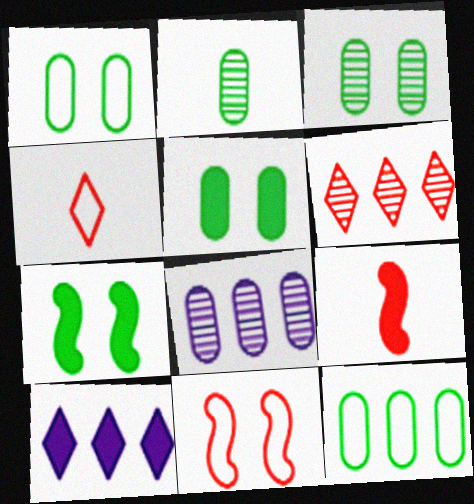[[1, 3, 5], 
[2, 5, 12], 
[2, 10, 11], 
[4, 7, 8], 
[5, 9, 10]]